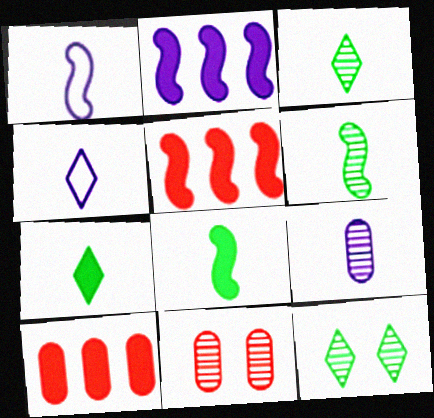[[1, 10, 12]]